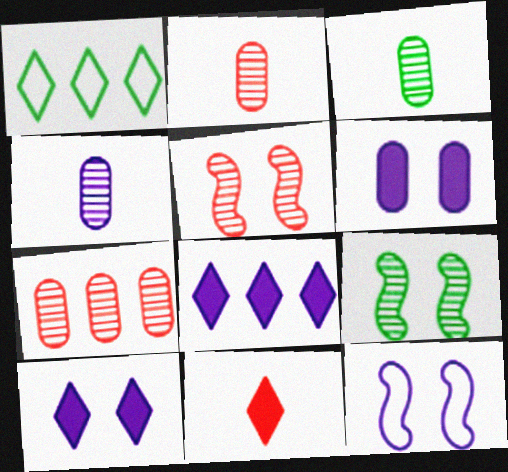[[2, 3, 4], 
[4, 8, 12]]